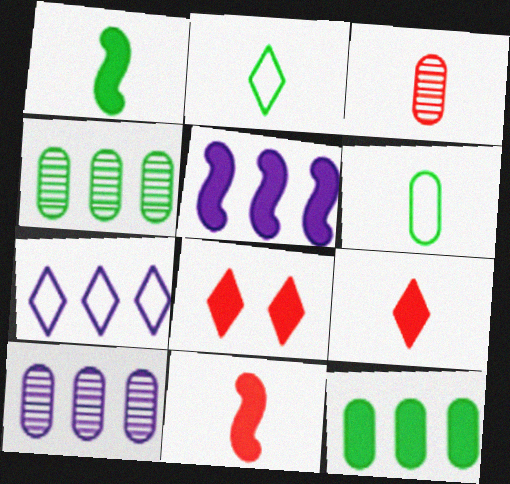[[5, 7, 10]]